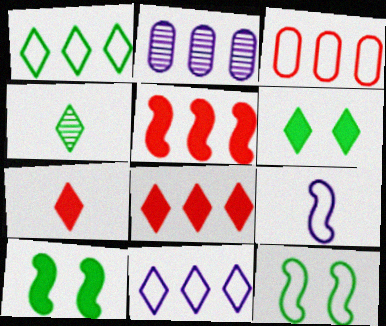[[1, 2, 5], 
[1, 4, 6], 
[2, 7, 12]]